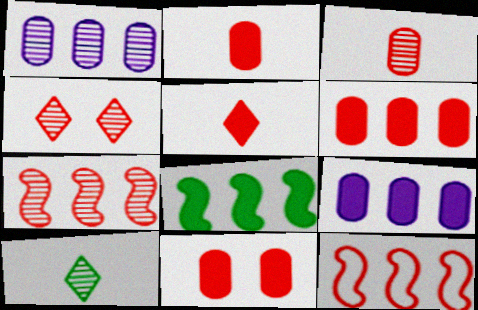[[2, 4, 12], 
[2, 6, 11], 
[3, 4, 7]]